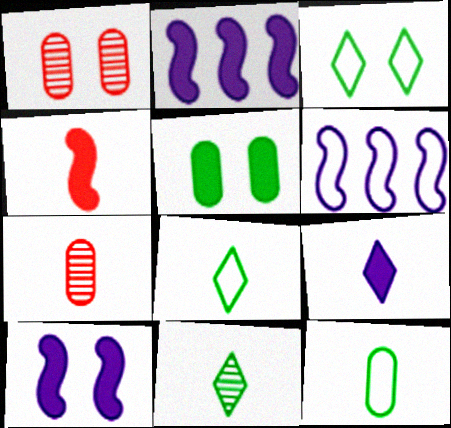[[1, 2, 8], 
[1, 3, 10], 
[2, 3, 7]]